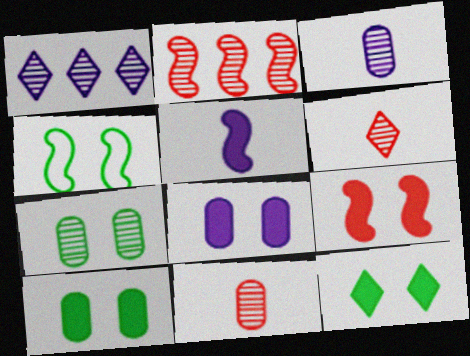[[2, 4, 5], 
[4, 7, 12], 
[8, 9, 12]]